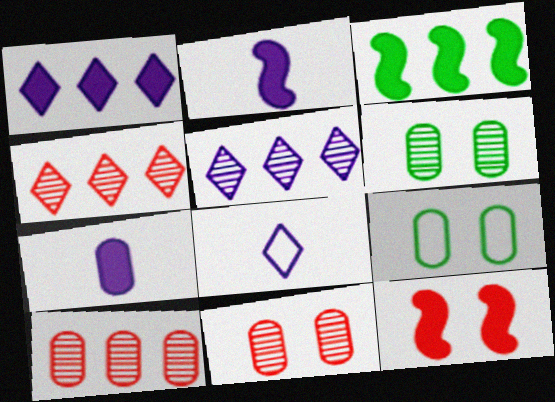[[2, 3, 12], 
[2, 4, 9], 
[3, 8, 11], 
[7, 9, 10]]